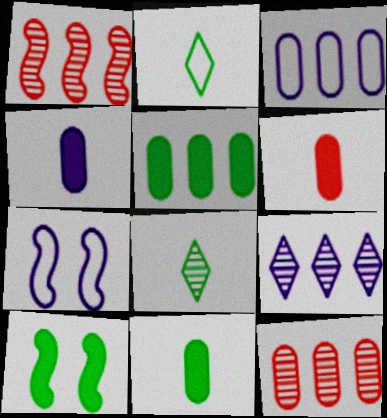[[3, 5, 12], 
[4, 6, 11], 
[4, 7, 9]]